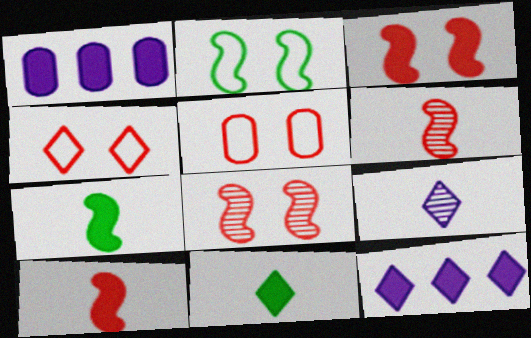[[1, 3, 11]]